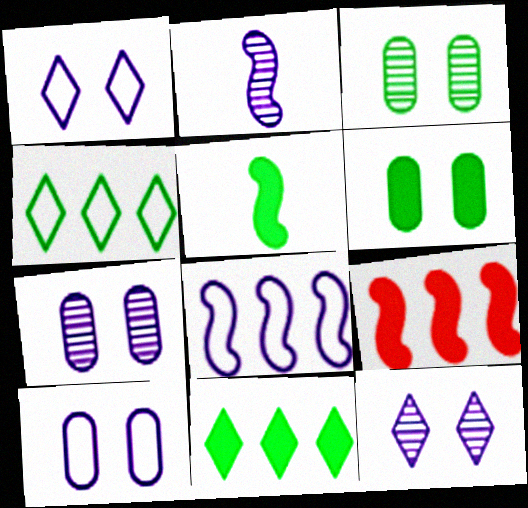[[3, 4, 5], 
[5, 6, 11]]